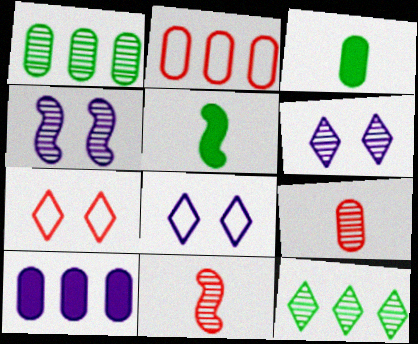[[1, 2, 10], 
[1, 6, 11], 
[2, 5, 6], 
[4, 9, 12]]